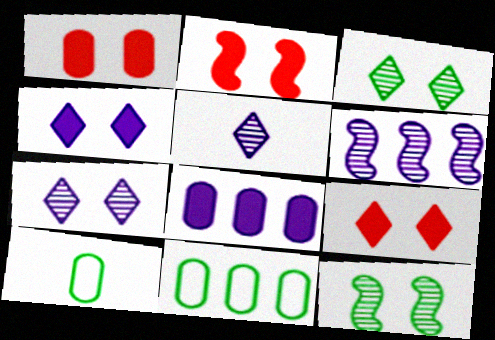[[1, 2, 9], 
[2, 5, 11], 
[6, 9, 10]]